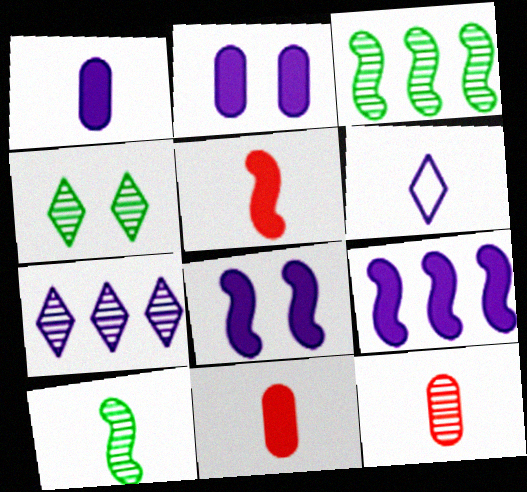[[6, 10, 11]]